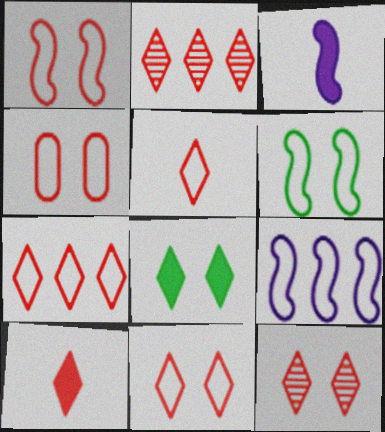[[1, 4, 11], 
[2, 10, 11], 
[5, 7, 11], 
[7, 10, 12]]